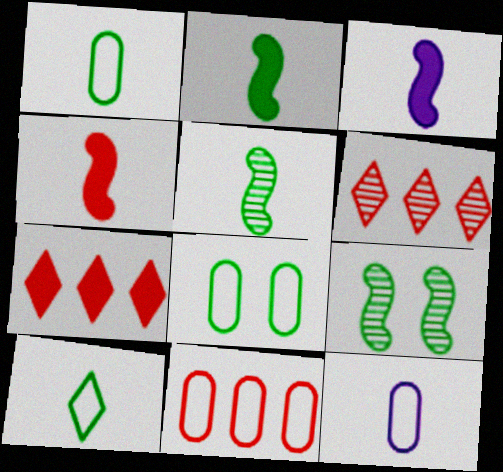[[2, 3, 4], 
[3, 6, 8], 
[7, 9, 12], 
[8, 11, 12]]